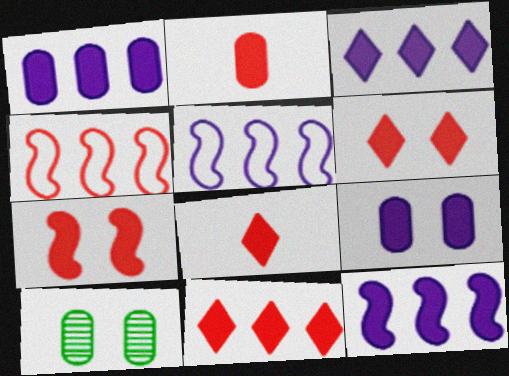[[1, 3, 12], 
[2, 7, 11], 
[5, 8, 10], 
[6, 8, 11]]